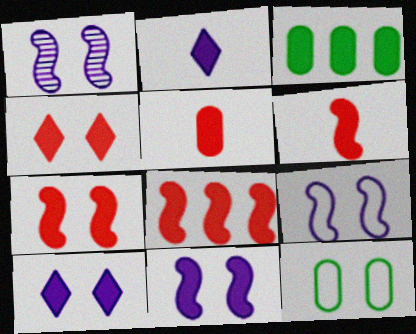[[1, 4, 12], 
[1, 9, 11], 
[2, 3, 7], 
[3, 6, 10], 
[4, 5, 8], 
[6, 7, 8]]